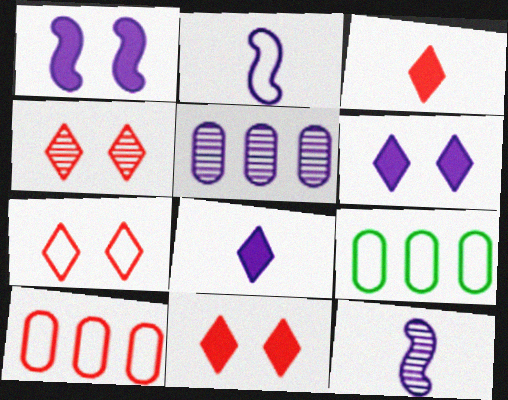[[2, 5, 6], 
[2, 7, 9], 
[4, 7, 11], 
[9, 11, 12]]